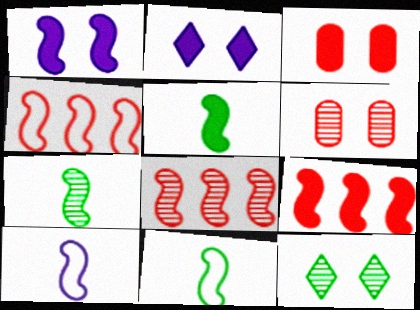[[1, 4, 7], 
[1, 5, 9], 
[1, 8, 11], 
[4, 8, 9], 
[5, 7, 11]]